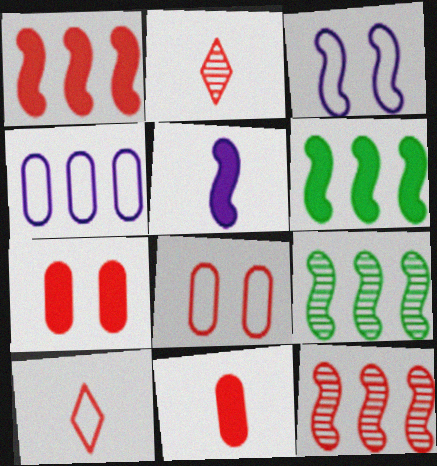[[1, 2, 8], 
[7, 10, 12]]